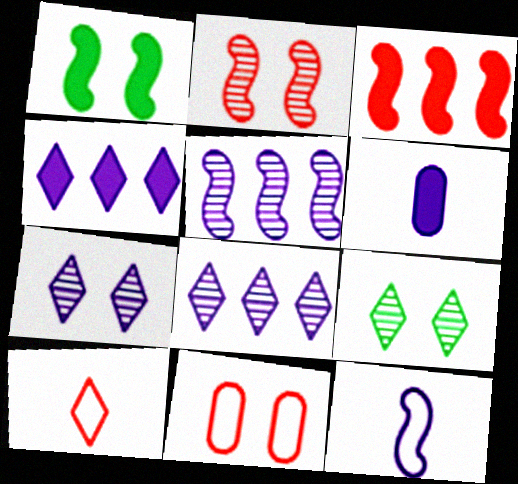[[1, 7, 11], 
[4, 9, 10]]